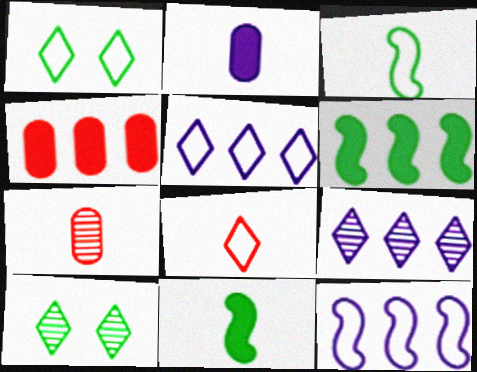[[1, 5, 8]]